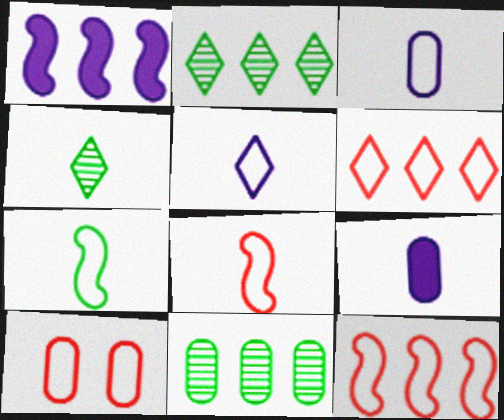[[1, 4, 10], 
[1, 6, 11], 
[4, 8, 9], 
[6, 8, 10], 
[9, 10, 11]]